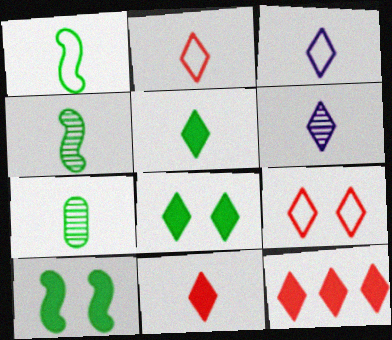[[1, 5, 7], 
[2, 5, 6]]